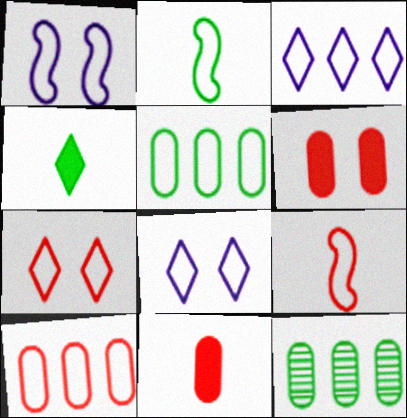[[2, 8, 10], 
[5, 8, 9], 
[7, 9, 10]]